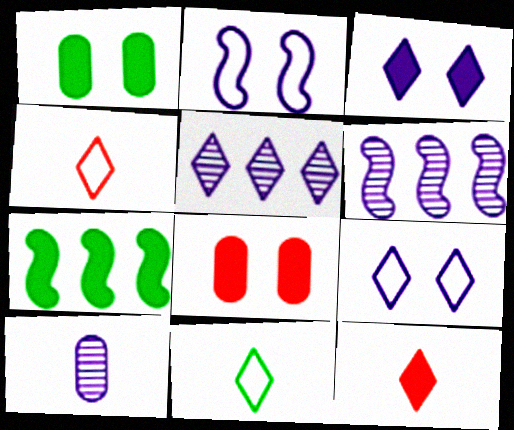[[1, 4, 6], 
[6, 8, 11]]